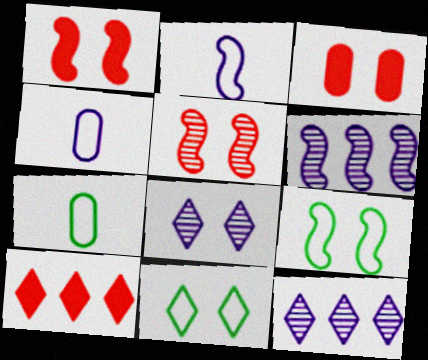[[1, 7, 12], 
[3, 8, 9]]